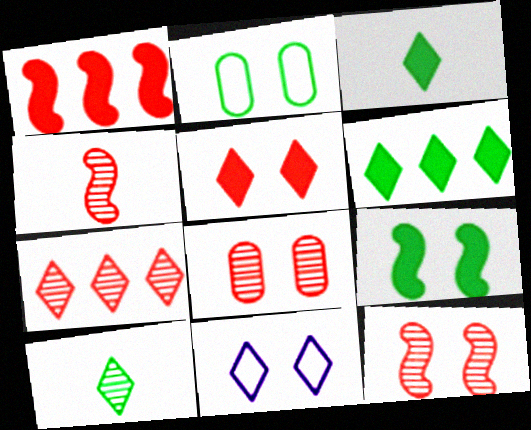[[3, 7, 11], 
[4, 7, 8], 
[8, 9, 11]]